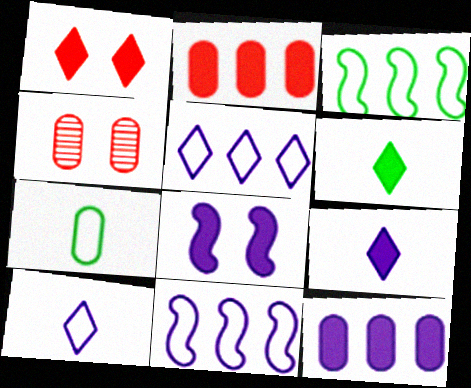[[2, 6, 8], 
[3, 4, 9], 
[4, 6, 11], 
[4, 7, 12], 
[8, 9, 12]]